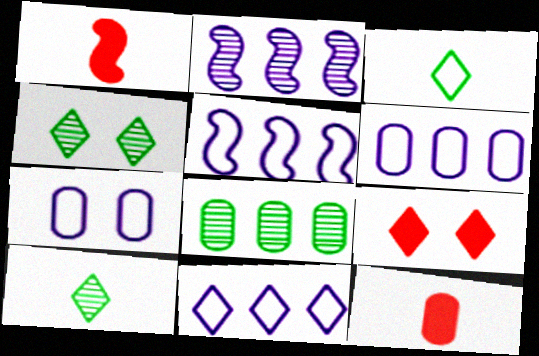[[1, 4, 6], 
[4, 5, 12], 
[5, 6, 11], 
[7, 8, 12], 
[9, 10, 11]]